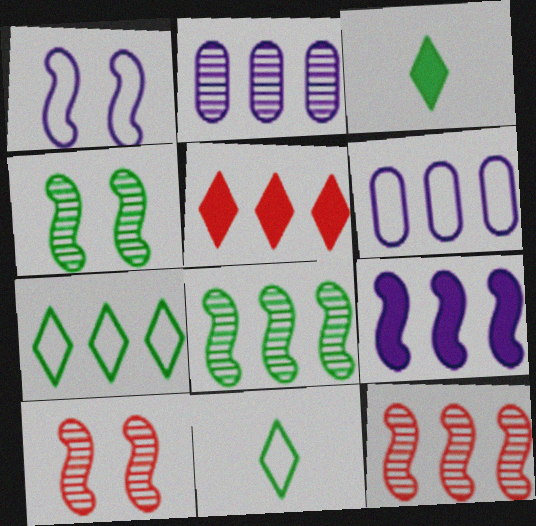[[3, 6, 10], 
[5, 6, 8]]